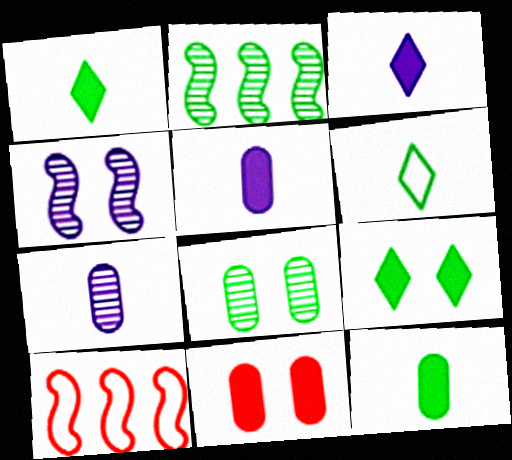[[3, 8, 10], 
[7, 9, 10]]